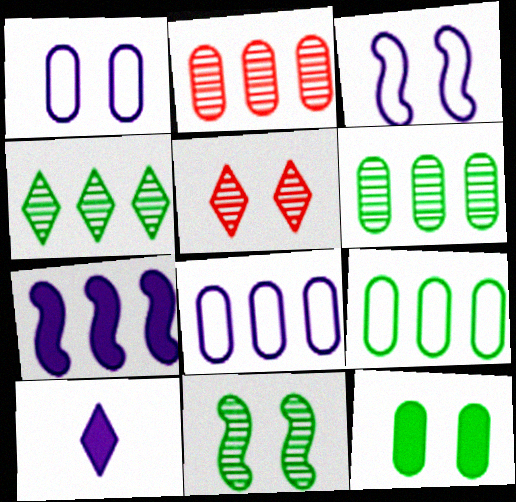[[3, 5, 12]]